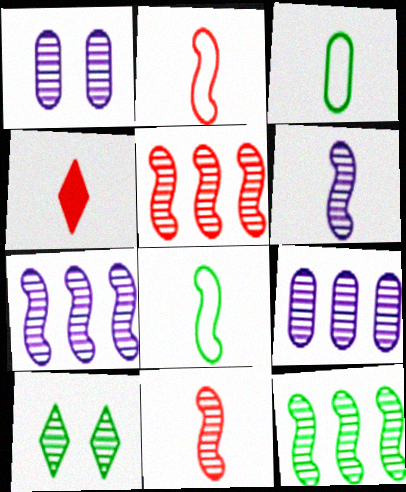[[3, 4, 6], 
[5, 7, 12], 
[9, 10, 11]]